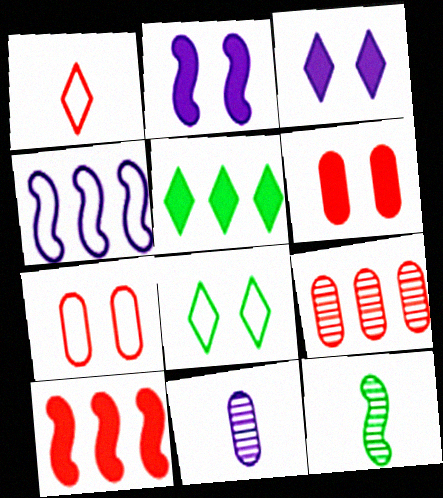[[3, 4, 11], 
[4, 5, 9], 
[8, 10, 11]]